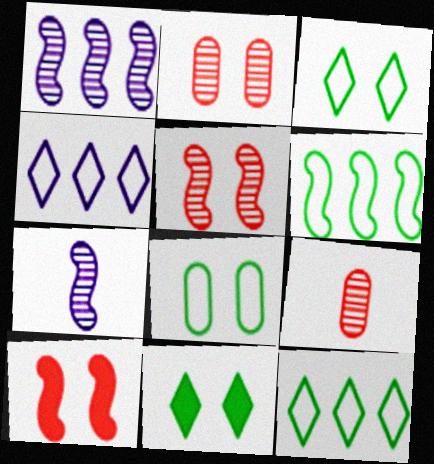[[6, 7, 10]]